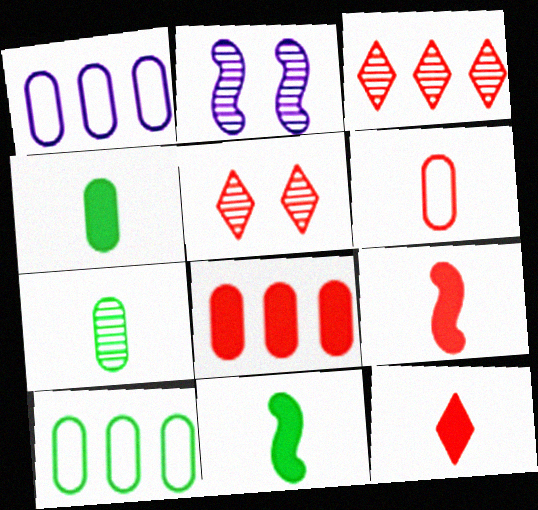[[1, 5, 11], 
[2, 3, 7], 
[2, 10, 12]]